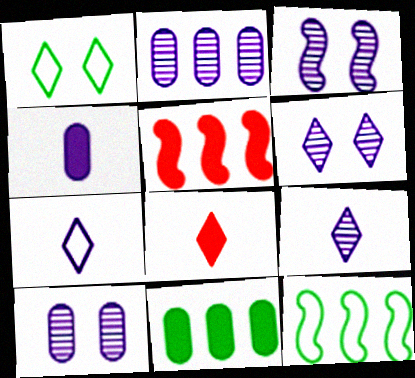[[2, 3, 9], 
[3, 6, 10], 
[8, 10, 12]]